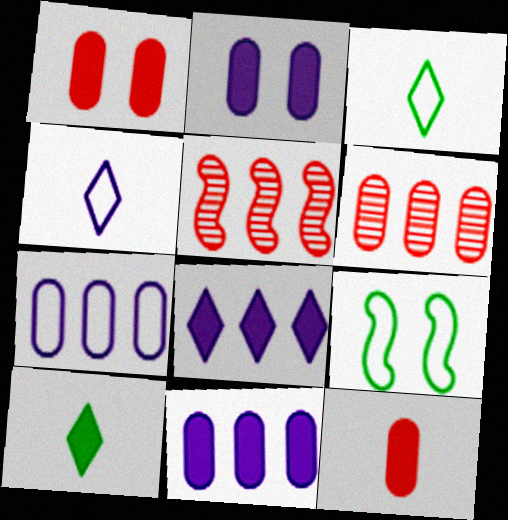[[2, 3, 5]]